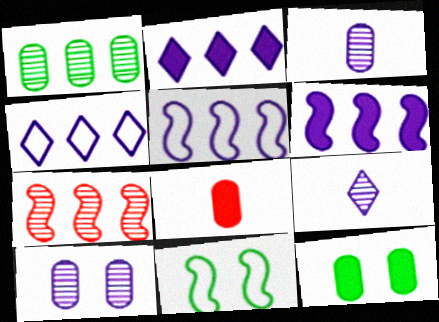[]